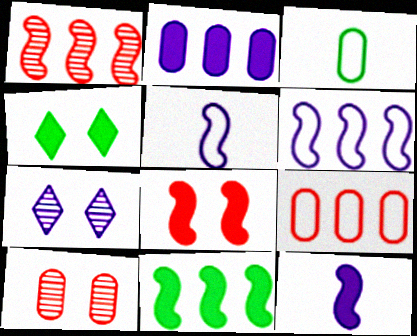[[1, 6, 11], 
[2, 3, 10], 
[2, 5, 7], 
[8, 11, 12]]